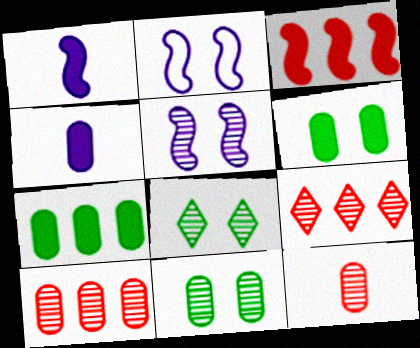[]